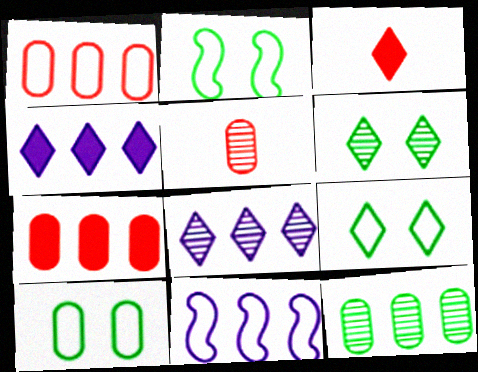[[2, 4, 5], 
[2, 9, 10], 
[3, 8, 9]]